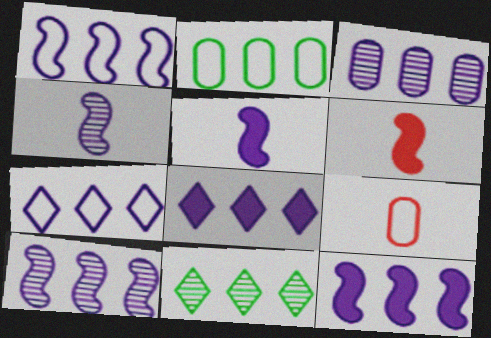[[1, 3, 8], 
[1, 10, 12], 
[3, 7, 12]]